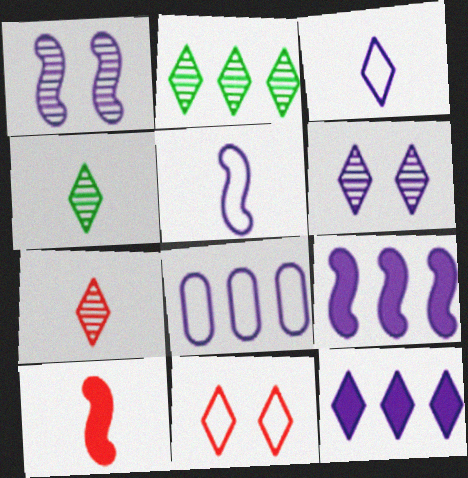[[1, 5, 9], 
[2, 6, 7], 
[3, 6, 12], 
[4, 11, 12]]